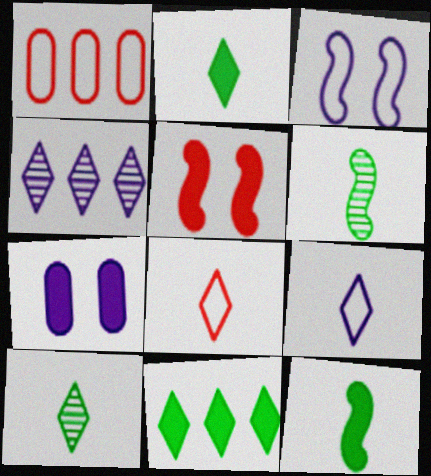[]